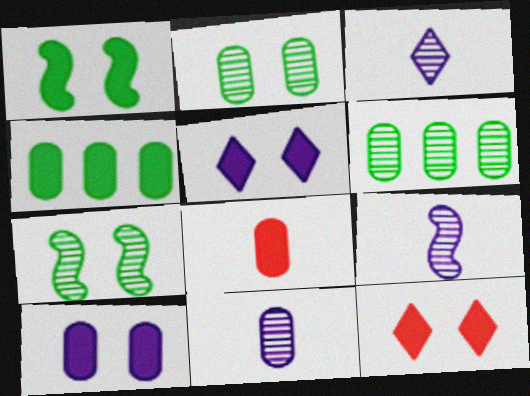[[1, 10, 12], 
[3, 9, 11], 
[4, 8, 10]]